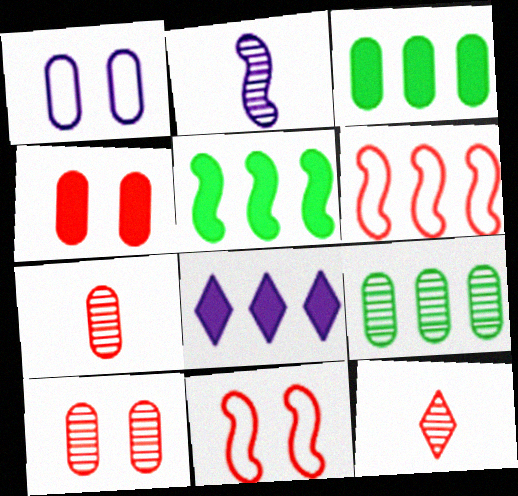[[1, 2, 8], 
[1, 3, 7], 
[1, 5, 12], 
[2, 5, 11], 
[4, 6, 12], 
[6, 8, 9]]